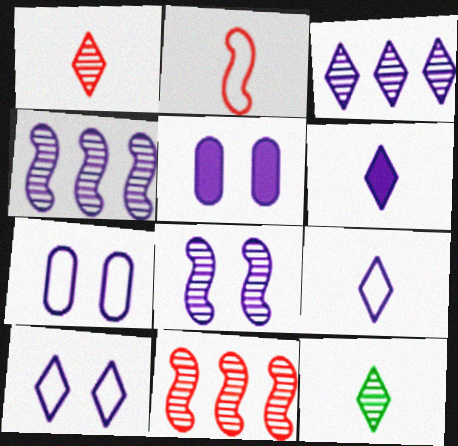[[3, 6, 10], 
[4, 5, 9], 
[4, 6, 7], 
[5, 8, 10]]